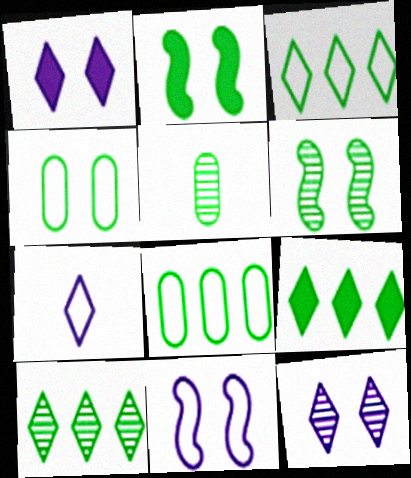[[2, 3, 5], 
[3, 9, 10], 
[5, 6, 10]]